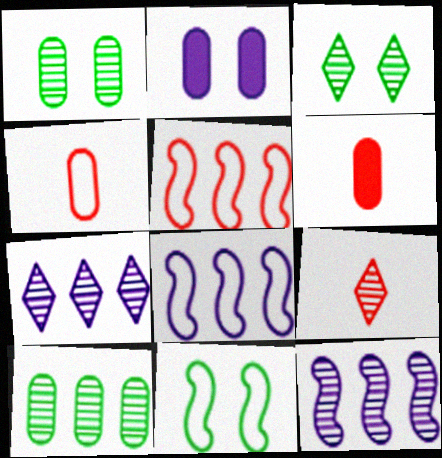[[1, 9, 12], 
[2, 4, 10], 
[3, 6, 8], 
[3, 7, 9], 
[6, 7, 11]]